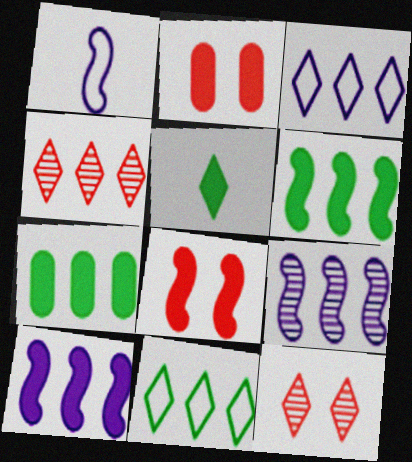[[1, 7, 12], 
[2, 5, 10], 
[3, 5, 12]]